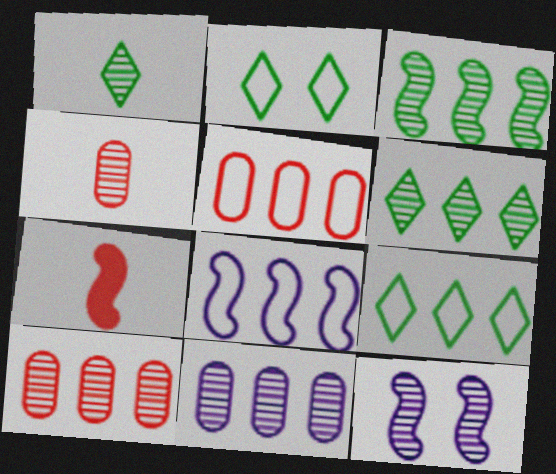[[1, 10, 12], 
[2, 7, 11], 
[4, 6, 12], 
[5, 8, 9]]